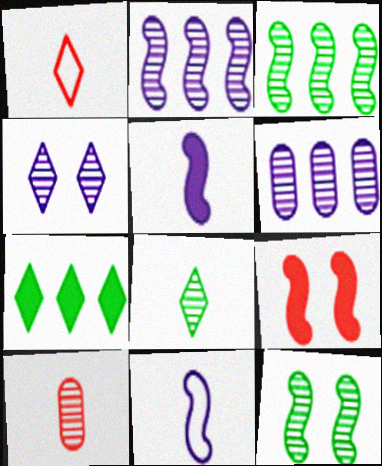[[1, 4, 7], 
[3, 4, 10], 
[3, 9, 11]]